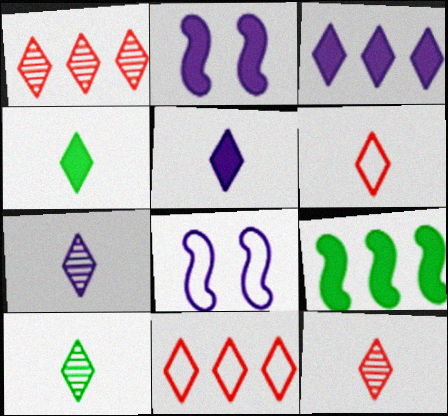[[4, 6, 7], 
[5, 6, 10], 
[7, 10, 12]]